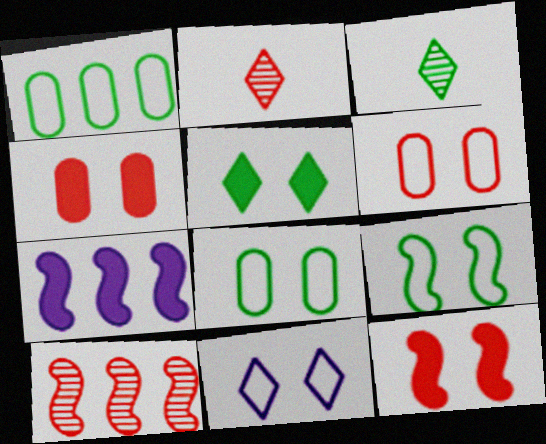[[2, 7, 8], 
[3, 6, 7], 
[6, 9, 11]]